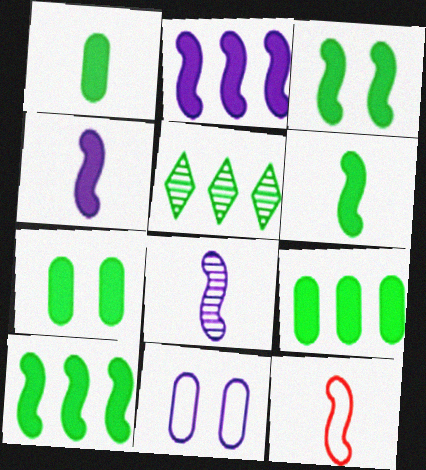[[1, 7, 9], 
[3, 6, 10], 
[6, 8, 12]]